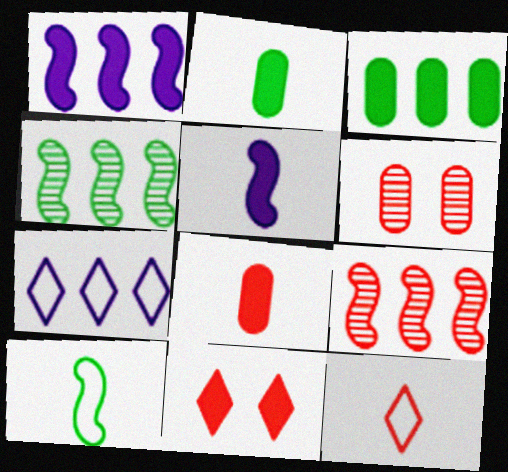[[1, 2, 11], 
[3, 5, 11], 
[3, 7, 9]]